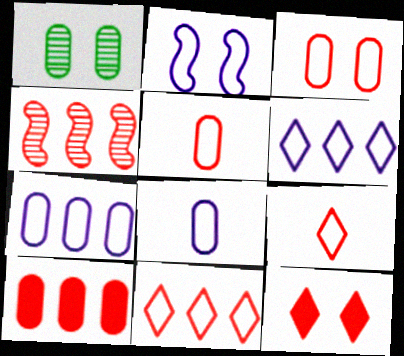[[1, 2, 12], 
[1, 8, 10], 
[2, 6, 8], 
[4, 5, 12], 
[4, 10, 11]]